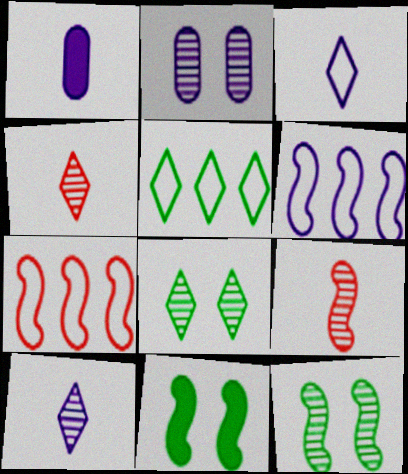[[1, 7, 8], 
[6, 9, 11]]